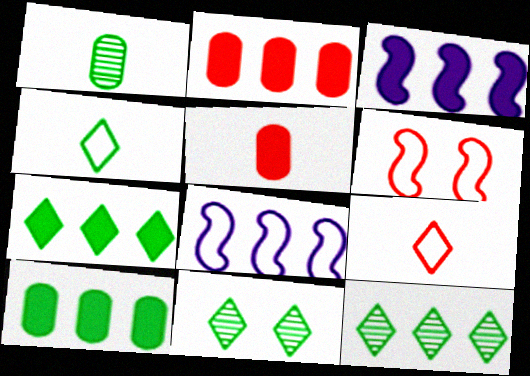[[2, 3, 7], 
[2, 8, 12], 
[4, 7, 11], 
[5, 8, 11]]